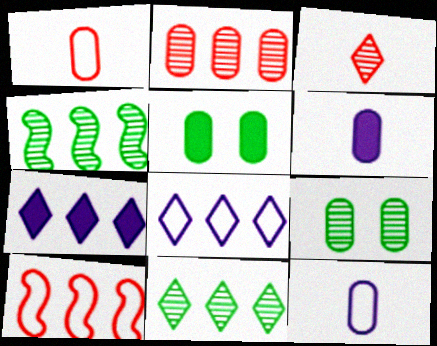[[2, 5, 12]]